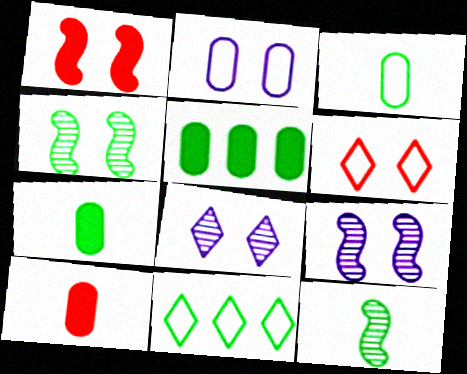[[4, 7, 11], 
[9, 10, 11]]